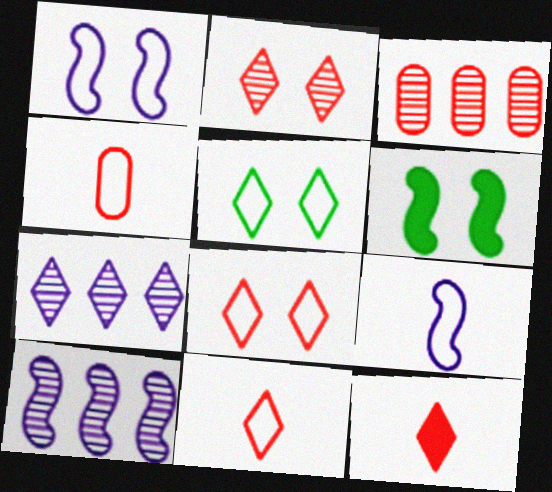[[4, 6, 7], 
[5, 7, 12]]